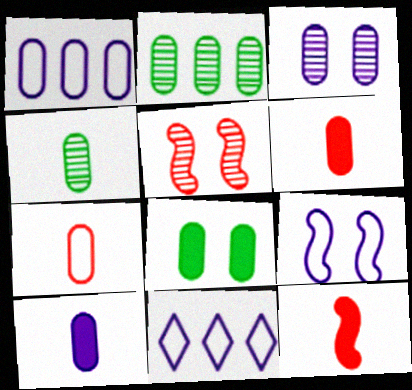[[1, 3, 10], 
[4, 7, 10]]